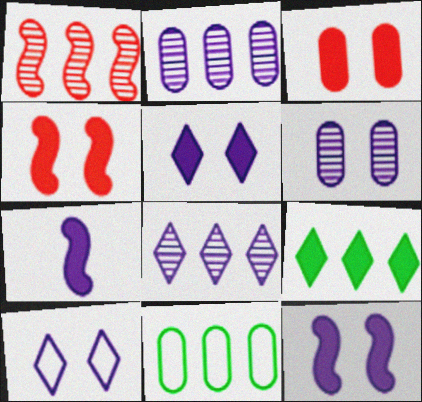[[2, 7, 10], 
[3, 7, 9], 
[6, 10, 12]]